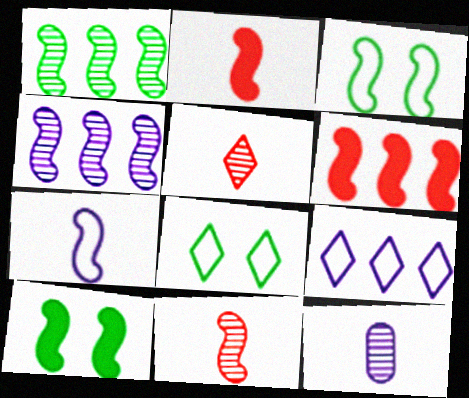[[2, 3, 4], 
[6, 8, 12]]